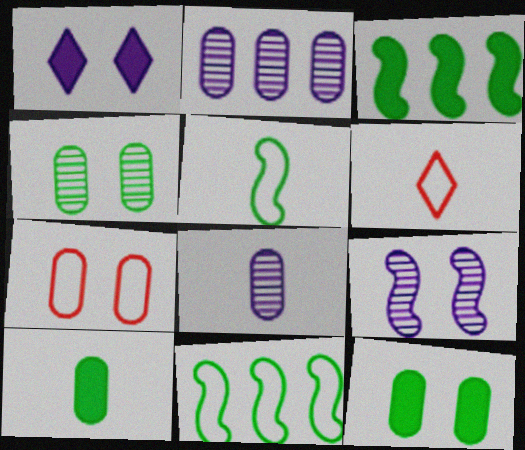[[2, 7, 10]]